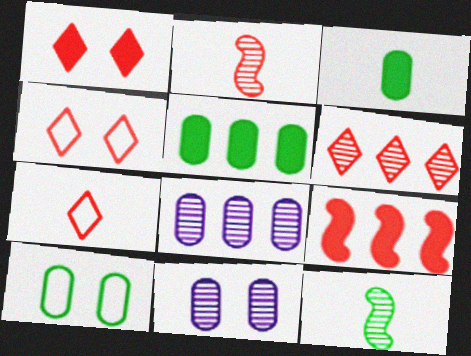[[1, 6, 7], 
[6, 11, 12]]